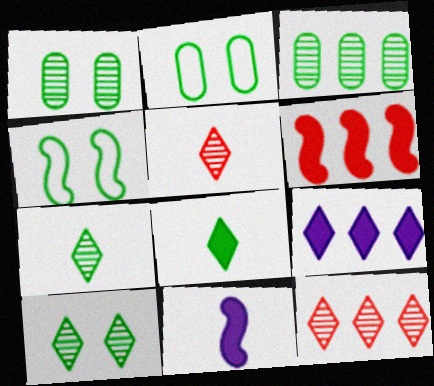[[2, 11, 12], 
[3, 4, 8]]